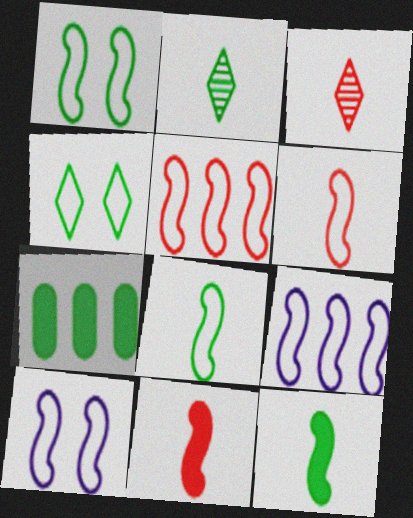[[1, 2, 7], 
[1, 6, 9], 
[3, 7, 10], 
[5, 8, 10]]